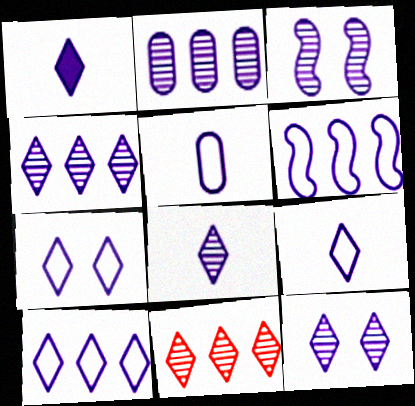[[1, 4, 7], 
[1, 8, 9], 
[1, 10, 12], 
[2, 3, 8], 
[4, 8, 12], 
[5, 6, 7], 
[7, 9, 10]]